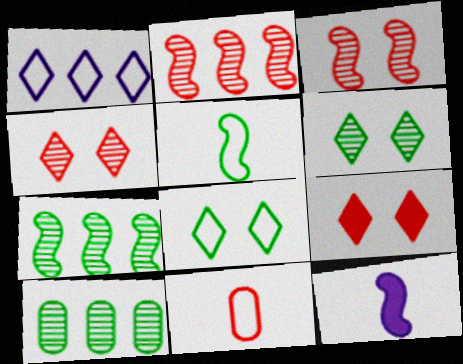[[2, 9, 11]]